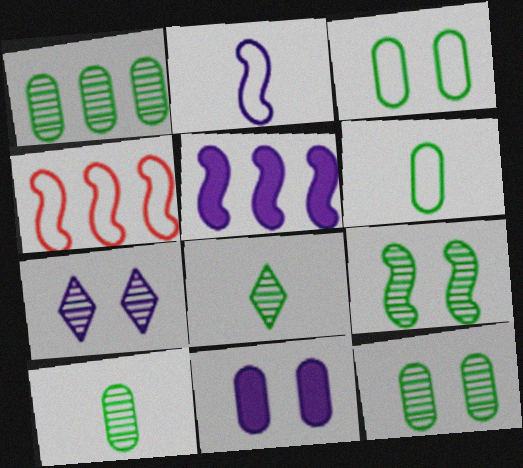[[1, 8, 9], 
[1, 10, 12], 
[4, 8, 11]]